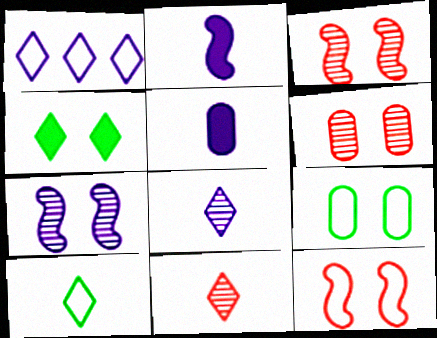[[1, 4, 11], 
[1, 5, 7]]